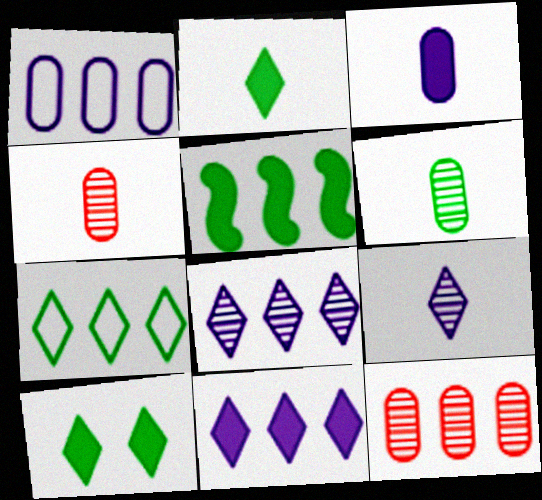[]